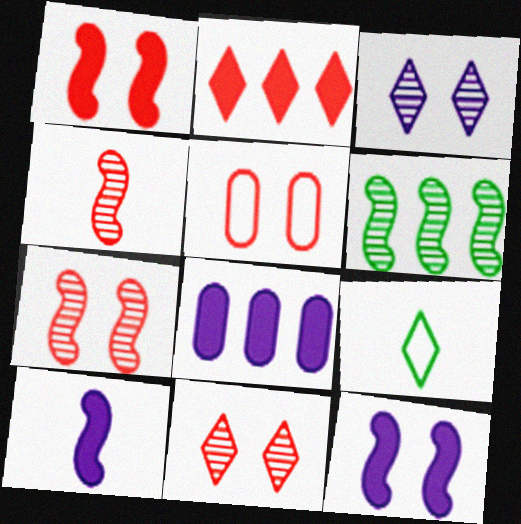[[1, 5, 11], 
[2, 3, 9], 
[2, 4, 5], 
[7, 8, 9]]